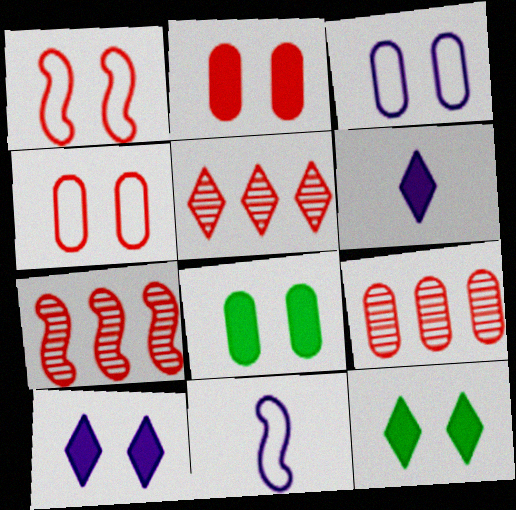[[5, 7, 9], 
[5, 8, 11], 
[9, 11, 12]]